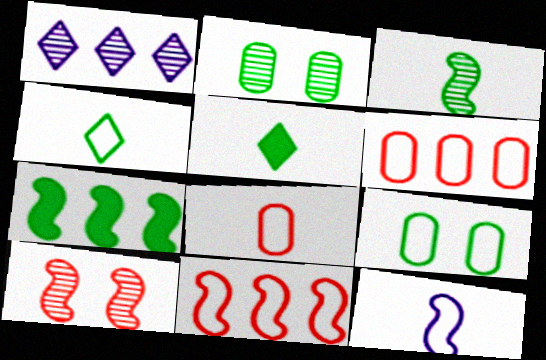[[1, 6, 7], 
[2, 4, 7], 
[4, 8, 12], 
[7, 10, 12]]